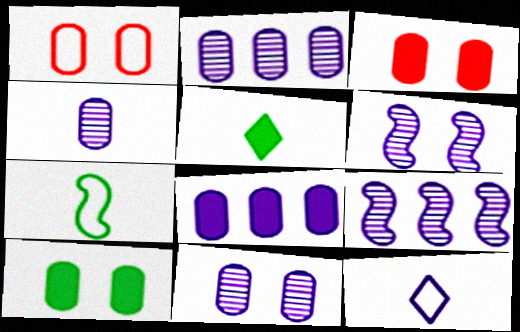[[1, 5, 9], 
[1, 10, 11], 
[2, 4, 11], 
[6, 8, 12]]